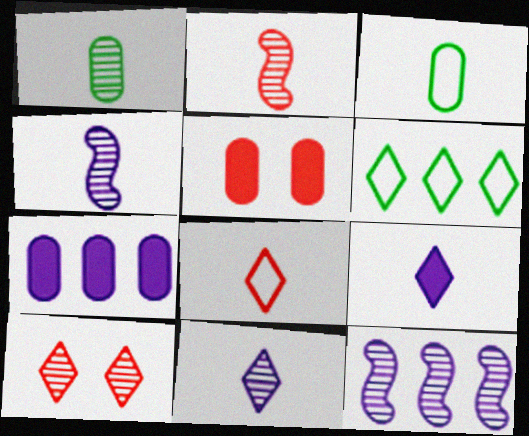[[1, 2, 11], 
[1, 10, 12], 
[2, 3, 9], 
[4, 5, 6], 
[6, 9, 10]]